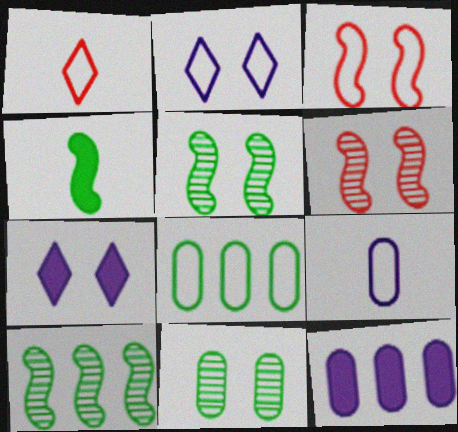[[1, 5, 12], 
[3, 7, 11]]